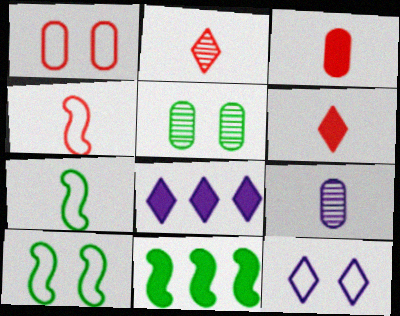[[1, 10, 12], 
[2, 3, 4], 
[4, 5, 8], 
[6, 7, 9]]